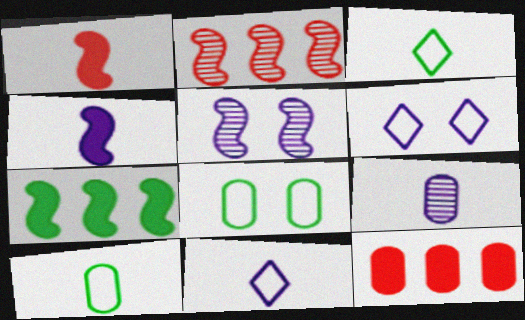[[1, 3, 9], 
[3, 5, 12], 
[4, 9, 11], 
[8, 9, 12]]